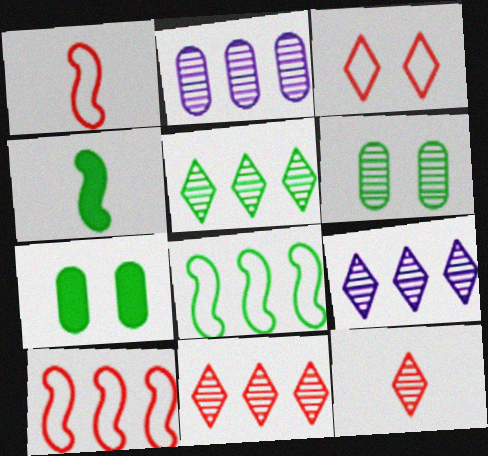[[1, 7, 9], 
[2, 3, 4], 
[5, 9, 11]]